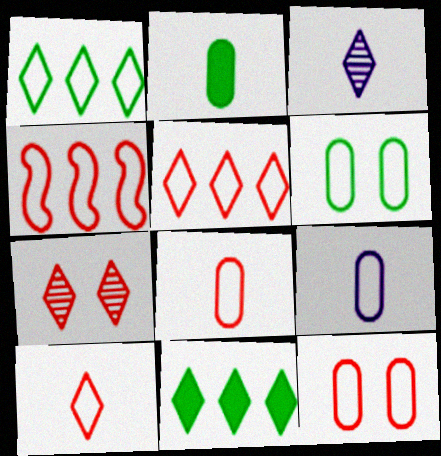[[4, 10, 12]]